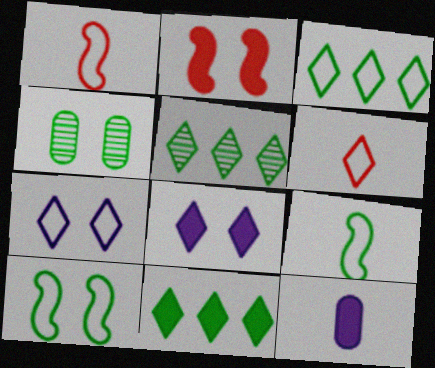[[2, 4, 7], 
[2, 11, 12], 
[3, 5, 11], 
[3, 6, 7], 
[4, 9, 11], 
[5, 6, 8]]